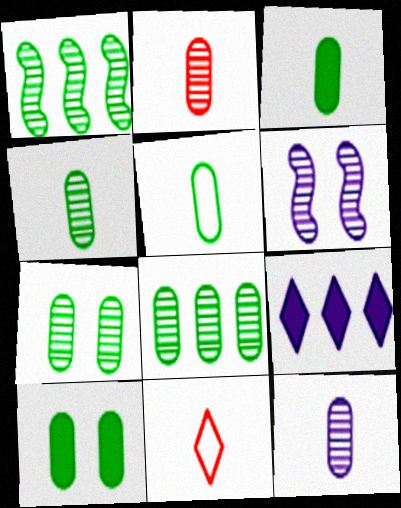[[2, 4, 12], 
[3, 4, 5], 
[4, 7, 8], 
[5, 8, 10]]